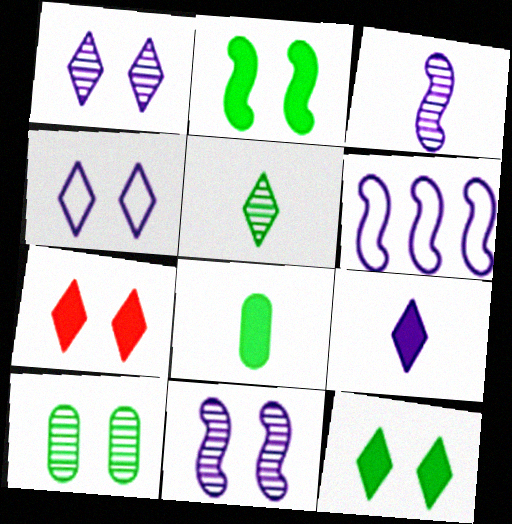[]